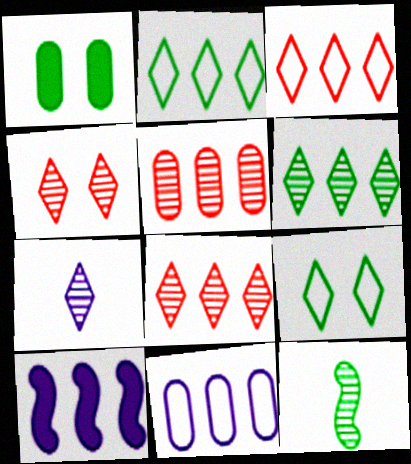[[1, 2, 12], 
[2, 5, 10], 
[4, 6, 7]]